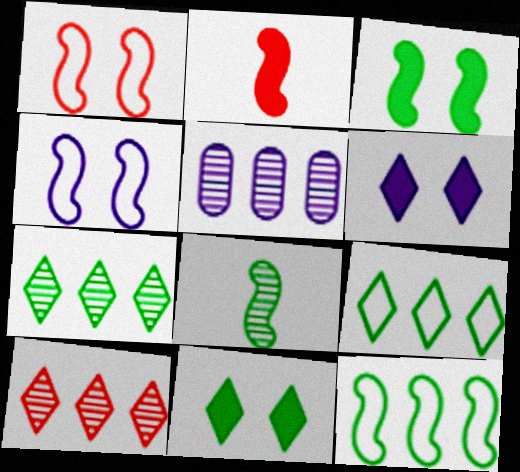[[3, 8, 12]]